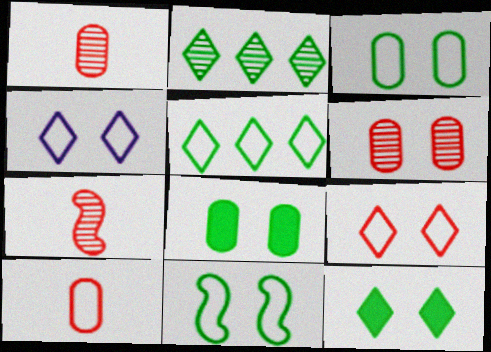[]